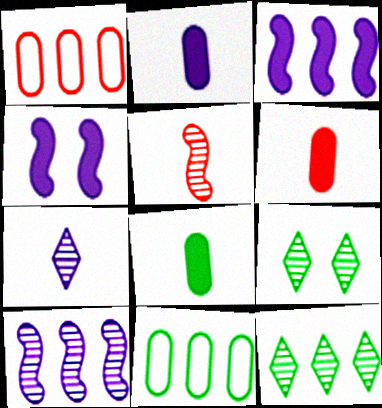[[1, 3, 12], 
[2, 6, 8]]